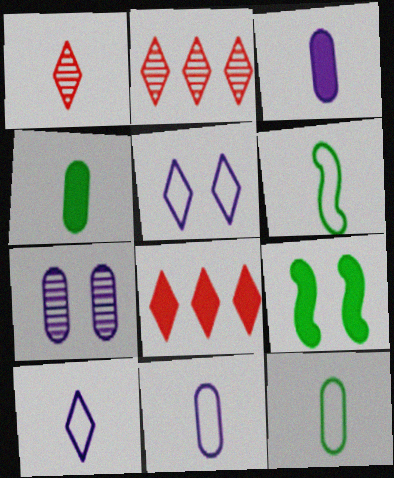[[1, 3, 6], 
[2, 9, 11], 
[3, 8, 9], 
[6, 7, 8]]